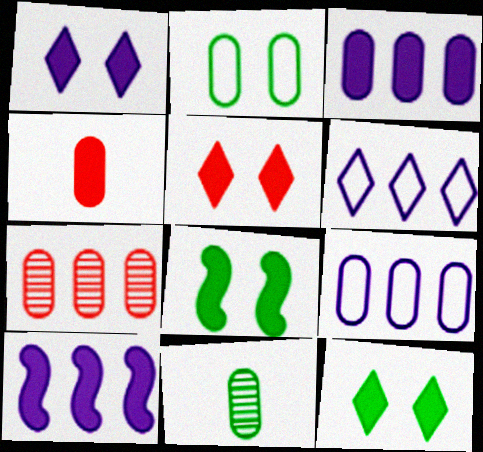[[1, 5, 12], 
[4, 10, 12]]